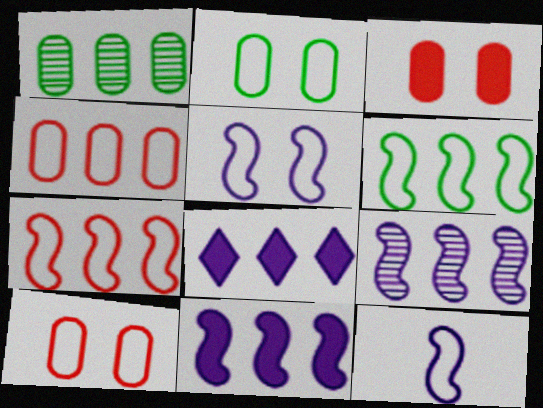[[1, 7, 8]]